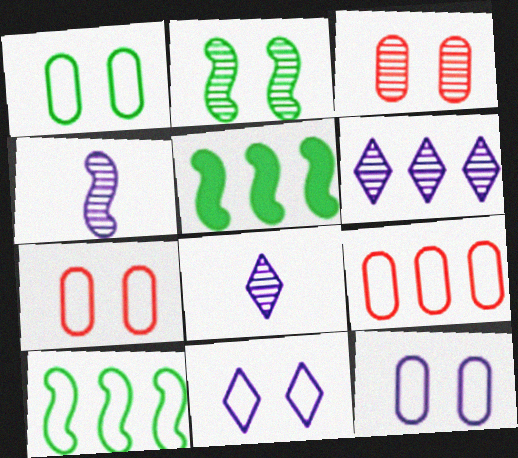[[1, 7, 12], 
[5, 6, 9], 
[5, 7, 8]]